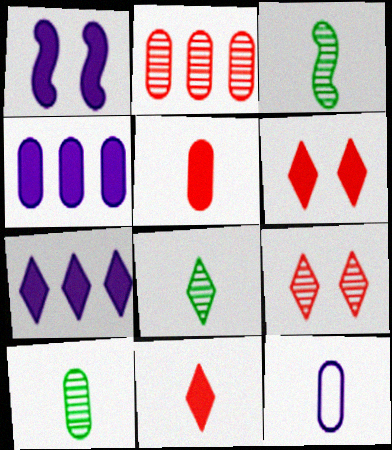[[3, 8, 10], 
[3, 11, 12], 
[5, 10, 12]]